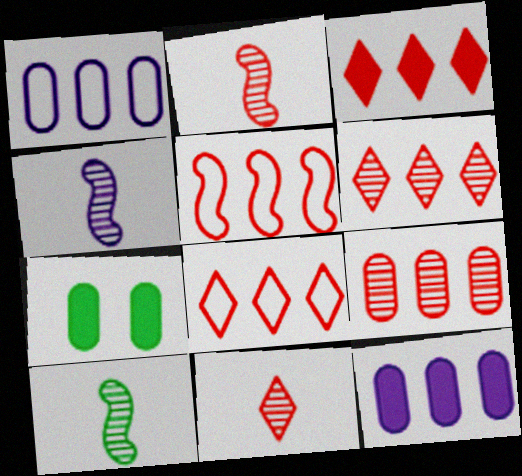[[2, 4, 10], 
[3, 5, 9], 
[3, 6, 8], 
[4, 7, 8]]